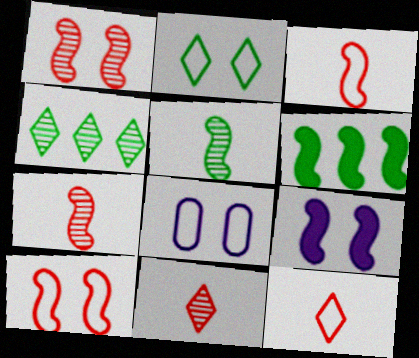[[2, 8, 10], 
[6, 8, 11]]